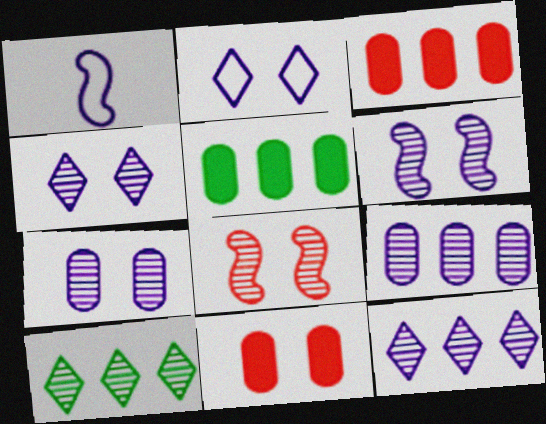[[1, 10, 11], 
[4, 6, 7]]